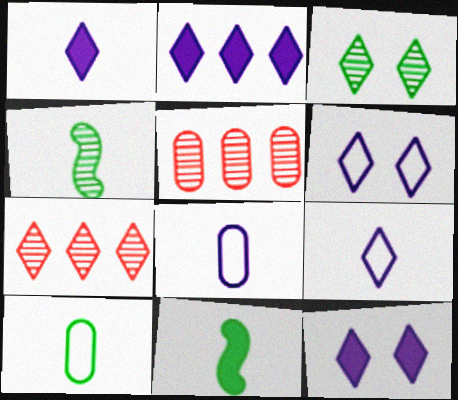[[1, 2, 12], 
[5, 6, 11]]